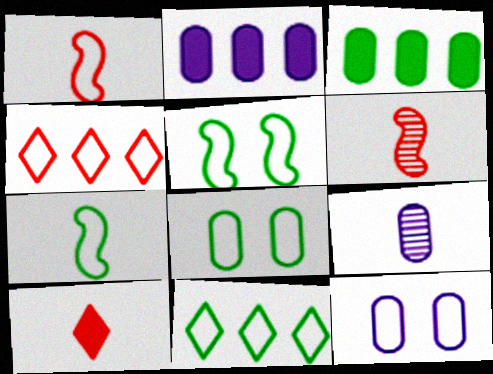[[1, 11, 12], 
[2, 9, 12], 
[4, 7, 12], 
[7, 8, 11], 
[7, 9, 10]]